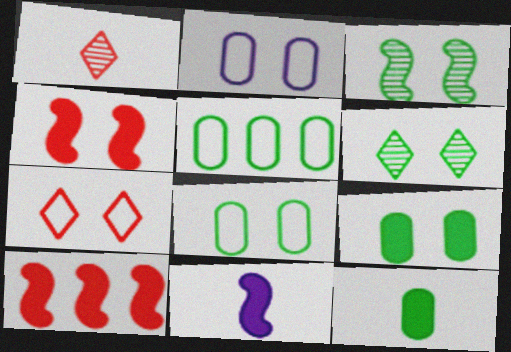[[2, 4, 6]]